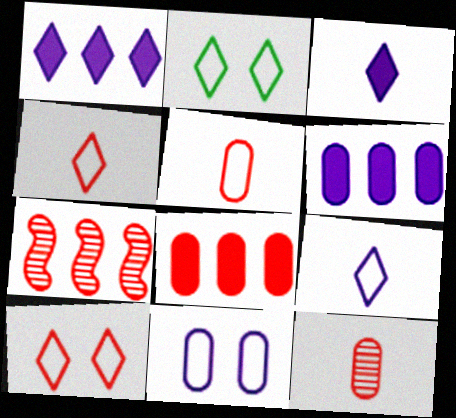[]